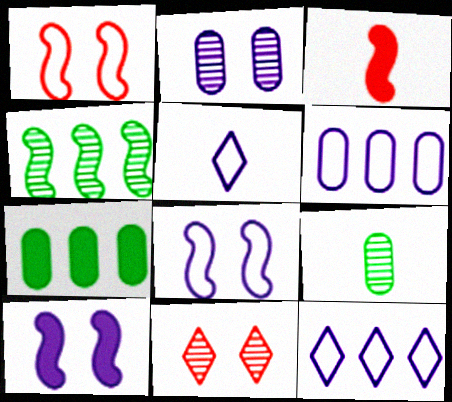[[3, 4, 8], 
[3, 5, 9], 
[5, 6, 8]]